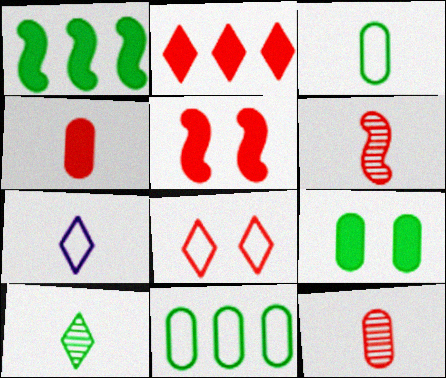[[2, 4, 5]]